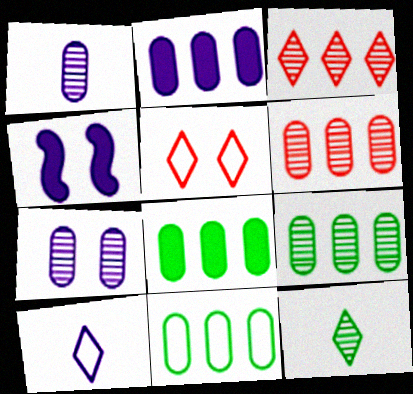[[2, 6, 11], 
[8, 9, 11]]